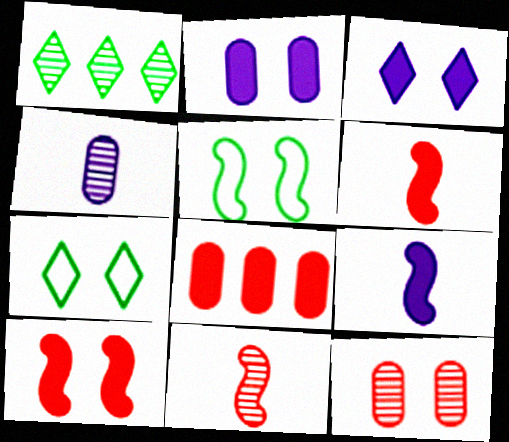[[3, 5, 12]]